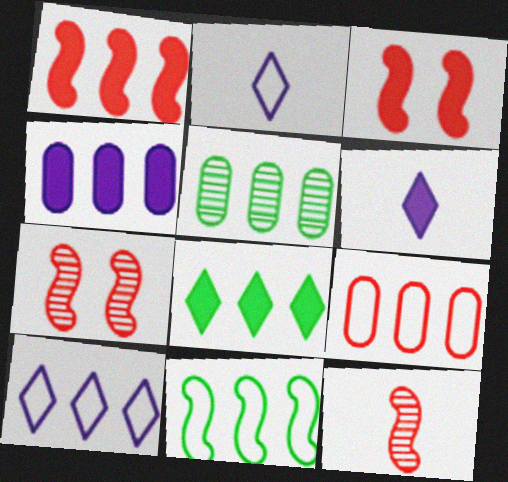[[1, 4, 8], 
[1, 5, 10], 
[2, 3, 5], 
[4, 5, 9], 
[5, 8, 11], 
[9, 10, 11]]